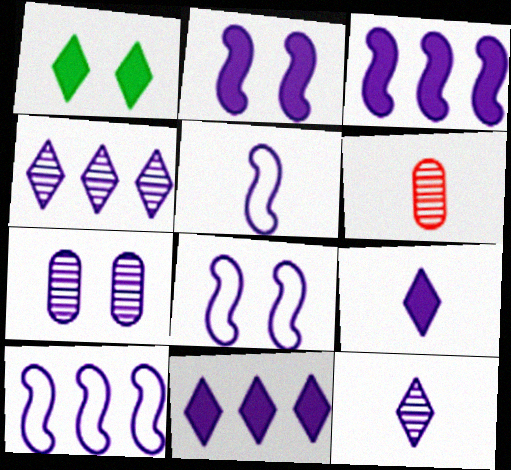[[1, 6, 10], 
[5, 7, 11], 
[5, 8, 10], 
[7, 9, 10]]